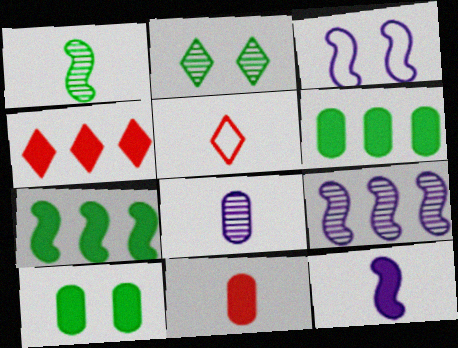[[3, 9, 12], 
[4, 10, 12], 
[5, 9, 10]]